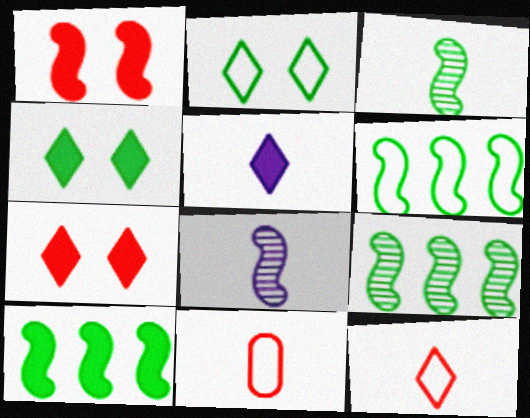[[1, 6, 8], 
[3, 5, 11], 
[6, 9, 10]]